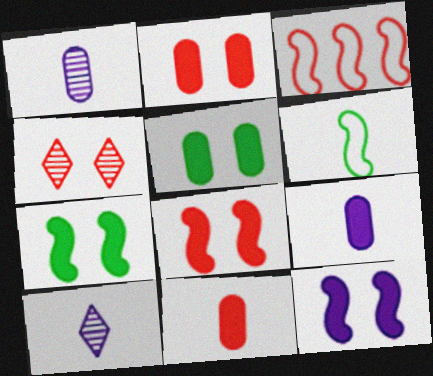[[3, 4, 11], 
[3, 5, 10], 
[6, 10, 11], 
[7, 8, 12]]